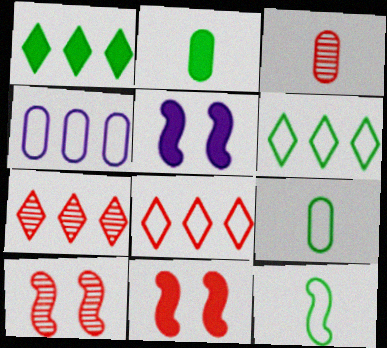[[3, 5, 6], 
[3, 7, 10], 
[3, 8, 11], 
[5, 7, 9]]